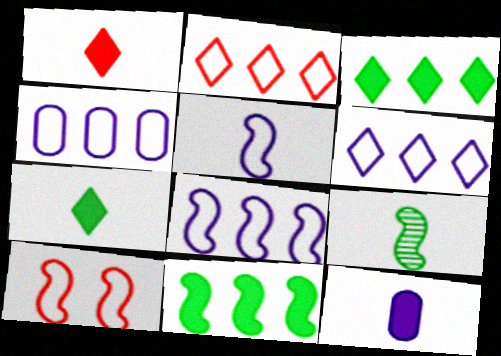[[4, 6, 8]]